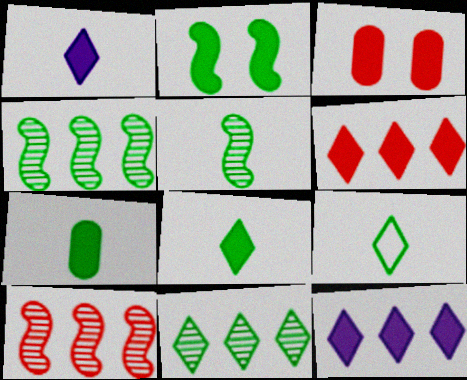[[5, 7, 9]]